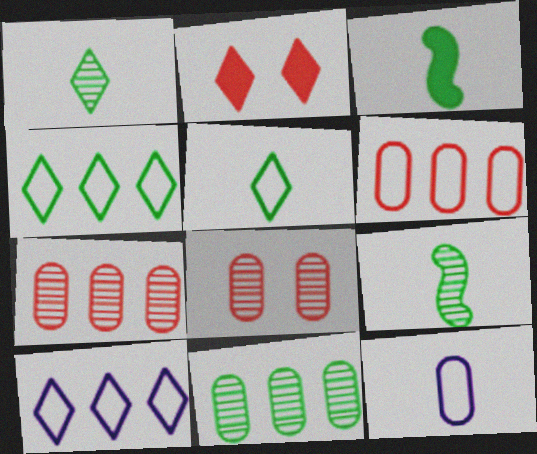[[1, 2, 10], 
[3, 8, 10]]